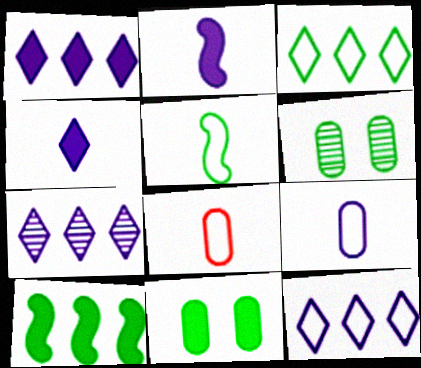[[1, 7, 12]]